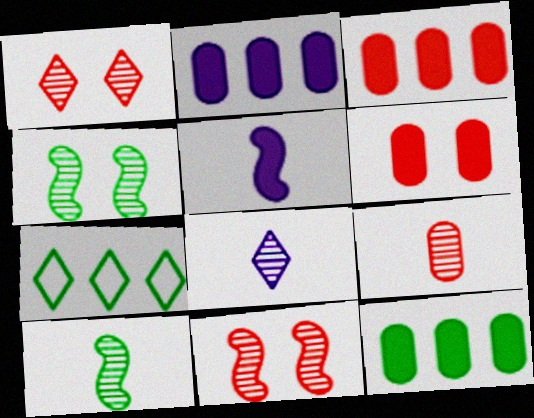[[2, 3, 12], 
[8, 9, 10]]